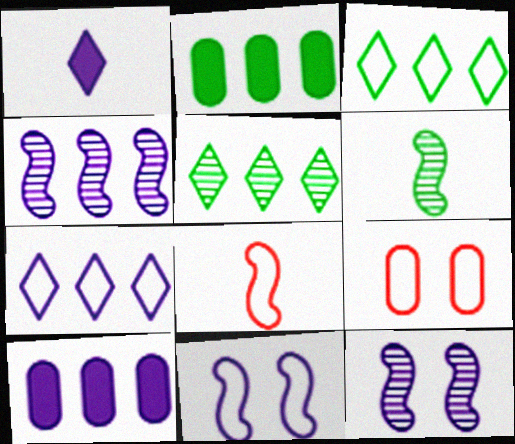[[4, 7, 10]]